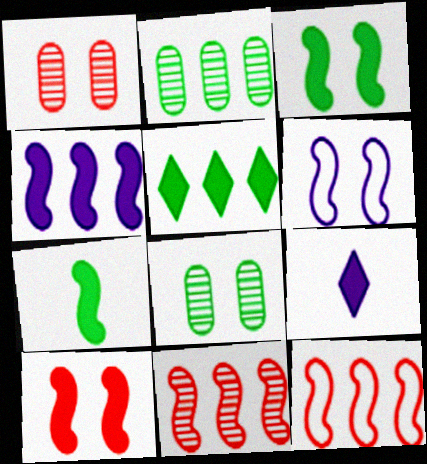[[4, 7, 10], 
[6, 7, 11], 
[8, 9, 12]]